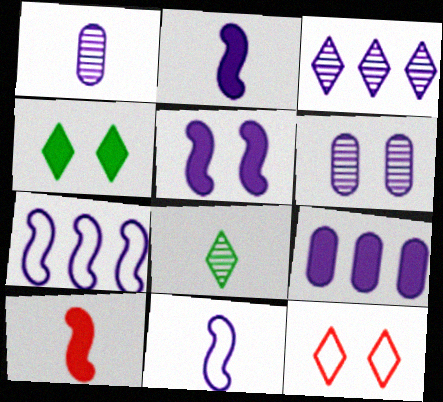[[3, 7, 9], 
[4, 9, 10]]